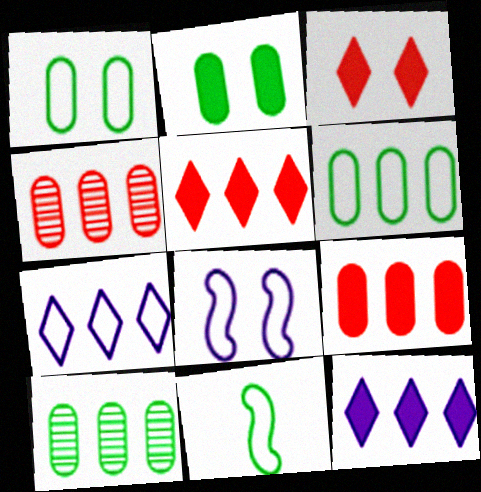[]